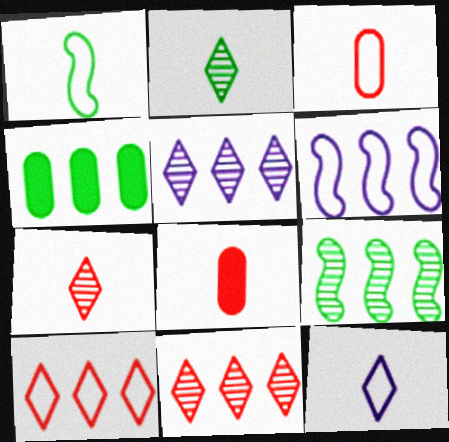[[1, 3, 12], 
[4, 6, 11]]